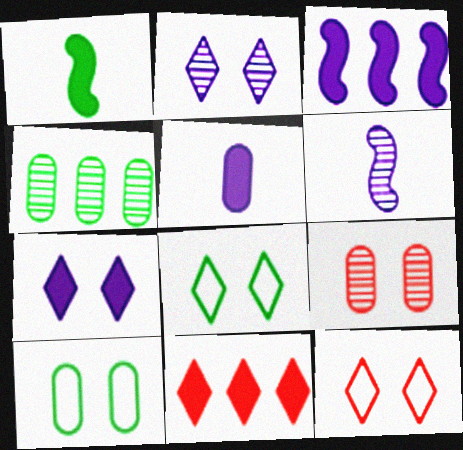[[1, 4, 8], 
[3, 5, 7], 
[6, 10, 11]]